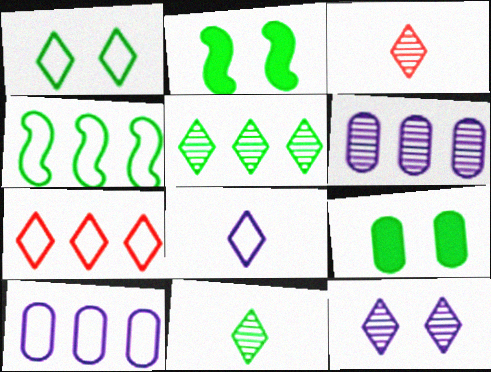[[1, 7, 8], 
[2, 3, 10], 
[3, 5, 12], 
[4, 7, 10], 
[4, 9, 11]]